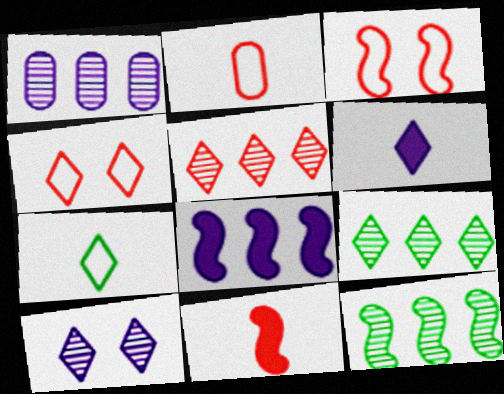[[1, 5, 12], 
[4, 6, 9]]